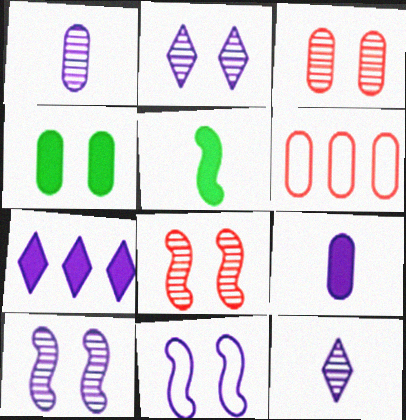[[1, 4, 6], 
[1, 7, 11], 
[2, 5, 6]]